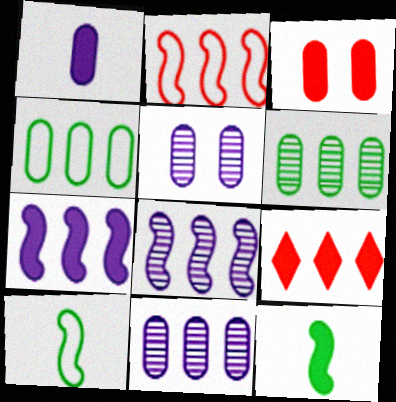[[4, 8, 9], 
[5, 9, 10]]